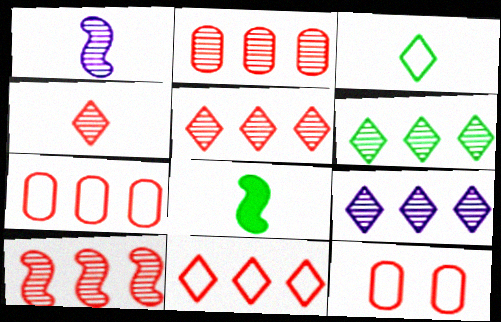[[2, 5, 10], 
[5, 6, 9], 
[8, 9, 12]]